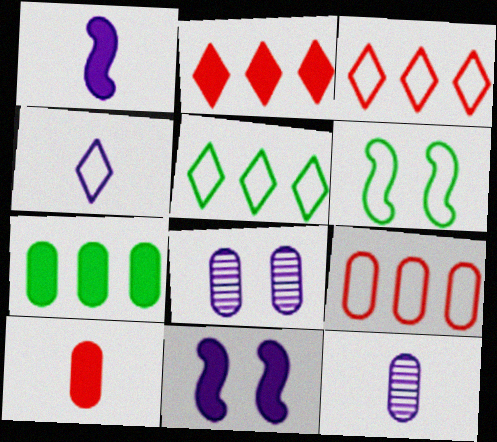[[1, 4, 12], 
[2, 6, 12], 
[4, 6, 9]]